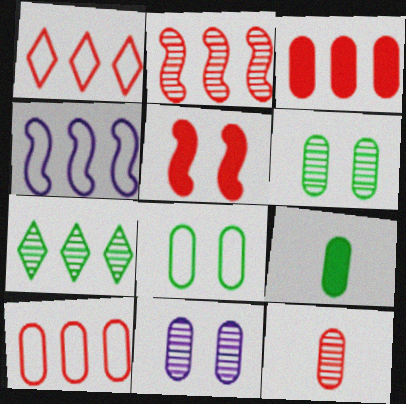[[1, 2, 3], 
[1, 5, 12], 
[3, 4, 7], 
[9, 10, 11]]